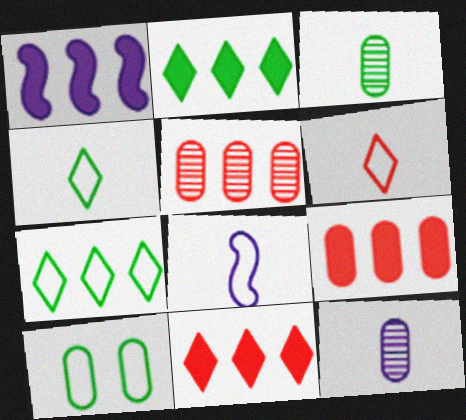[[1, 2, 9], 
[1, 5, 7], 
[9, 10, 12]]